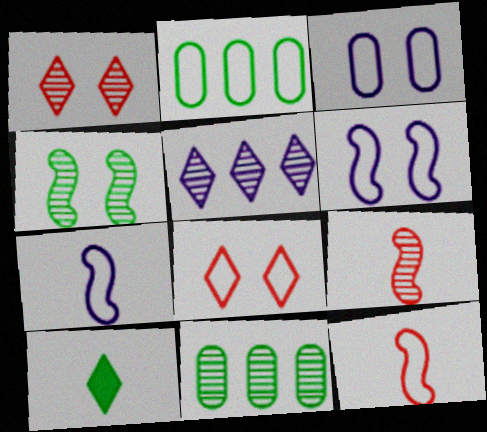[[2, 4, 10], 
[2, 7, 8], 
[5, 8, 10]]